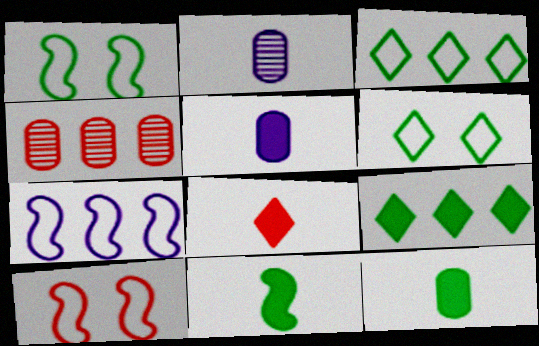[[2, 9, 10], 
[4, 7, 9], 
[4, 8, 10], 
[5, 8, 11]]